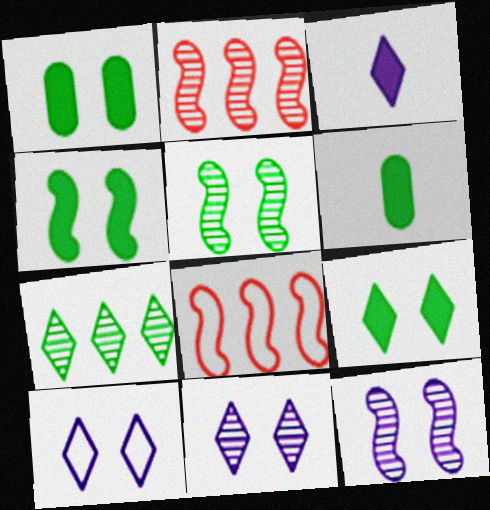[[1, 4, 9], 
[2, 6, 10], 
[6, 8, 11]]